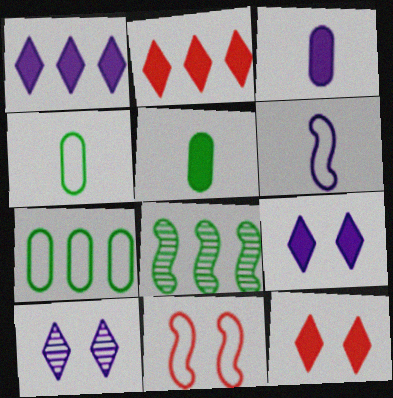[]